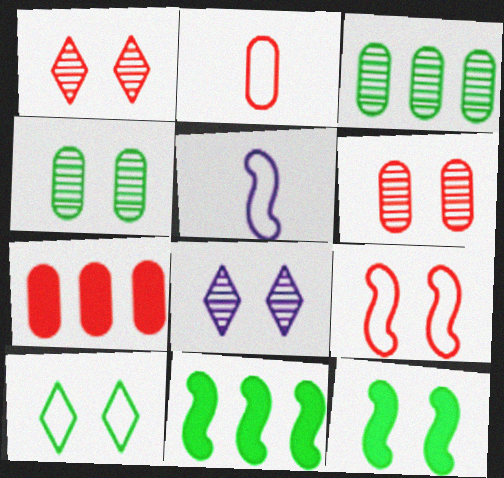[[2, 6, 7], 
[2, 8, 11], 
[4, 10, 12]]